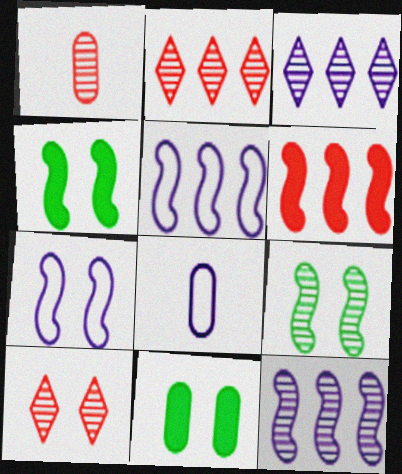[[1, 3, 9], 
[2, 4, 8], 
[7, 10, 11]]